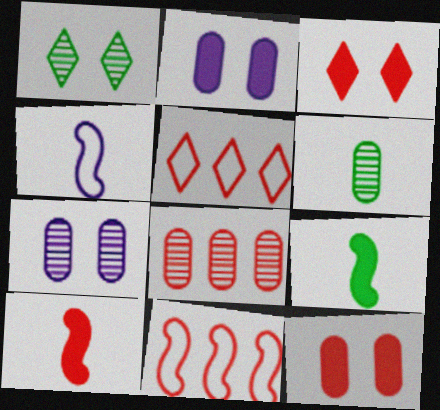[[5, 7, 9], 
[6, 7, 8]]